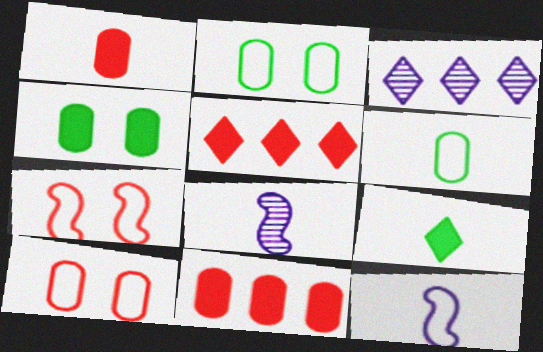[[2, 5, 8]]